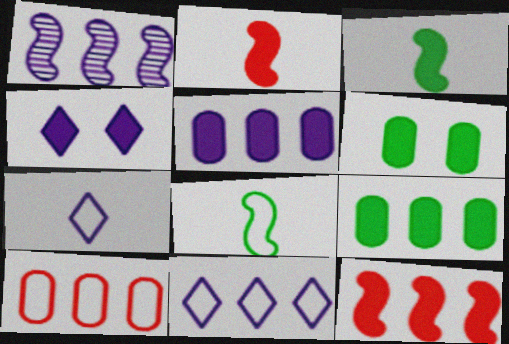[[1, 5, 11], 
[2, 4, 9]]